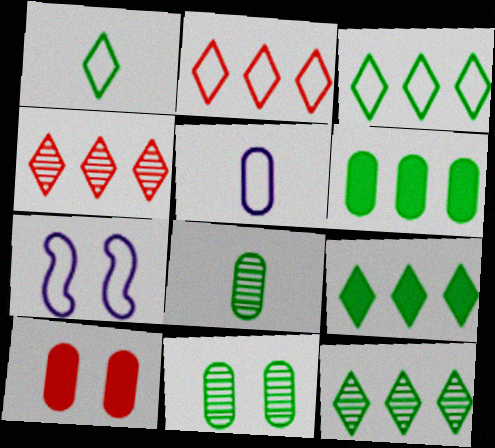[[3, 9, 12]]